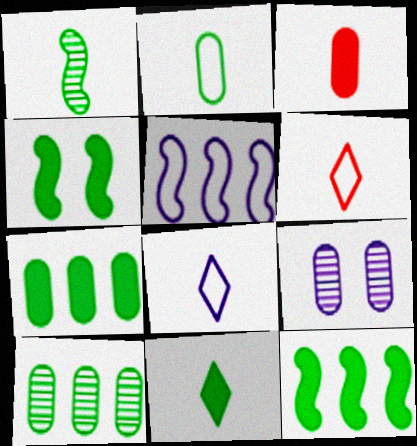[[1, 2, 11], 
[1, 3, 8], 
[4, 7, 11], 
[6, 9, 12]]